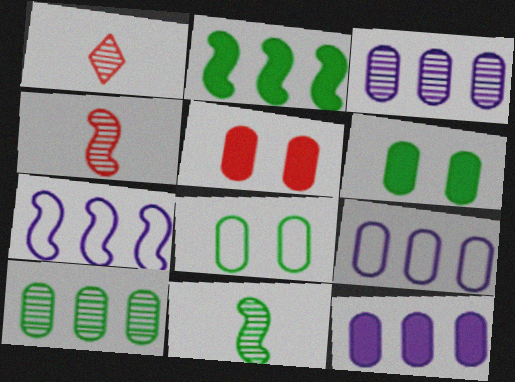[[1, 6, 7], 
[3, 9, 12]]